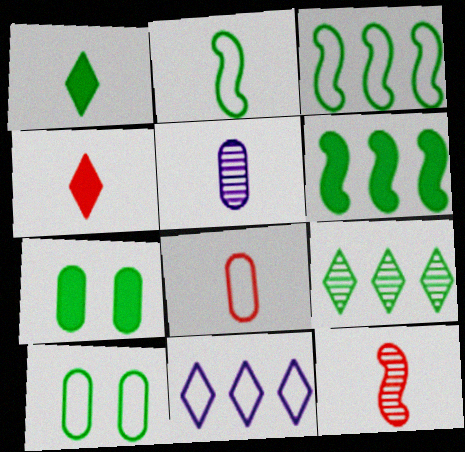[[1, 6, 7], 
[2, 4, 5], 
[2, 7, 9], 
[4, 8, 12], 
[7, 11, 12]]